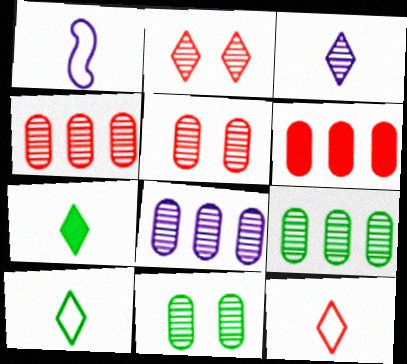[[3, 7, 12], 
[4, 8, 9]]